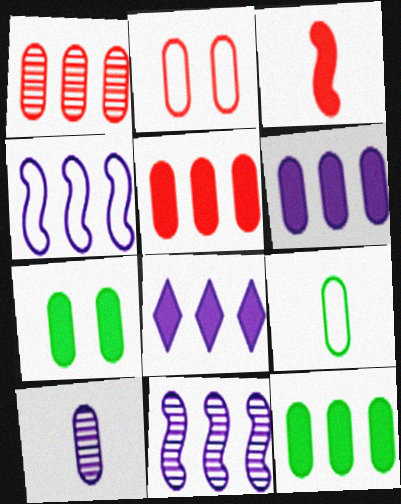[[2, 10, 12], 
[3, 7, 8], 
[5, 6, 12]]